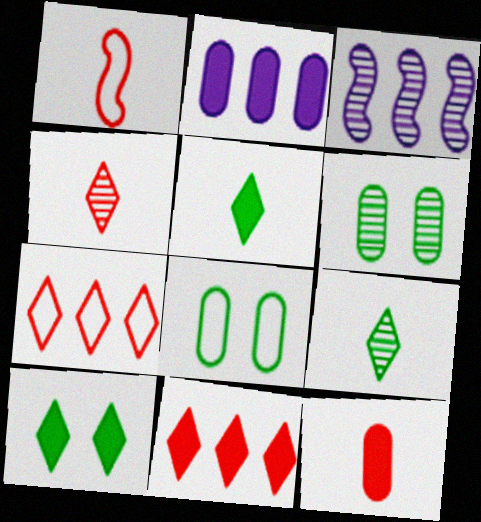[[1, 4, 12], 
[3, 4, 6]]